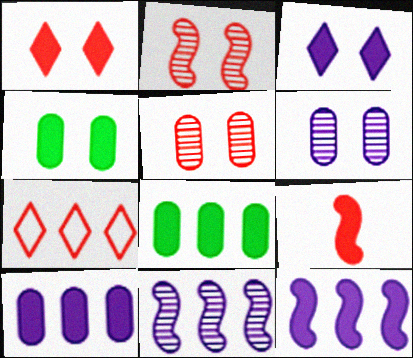[[3, 8, 9], 
[5, 7, 9], 
[7, 8, 11]]